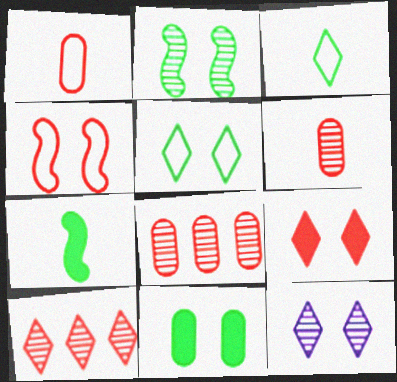[[2, 5, 11], 
[4, 11, 12], 
[5, 9, 12]]